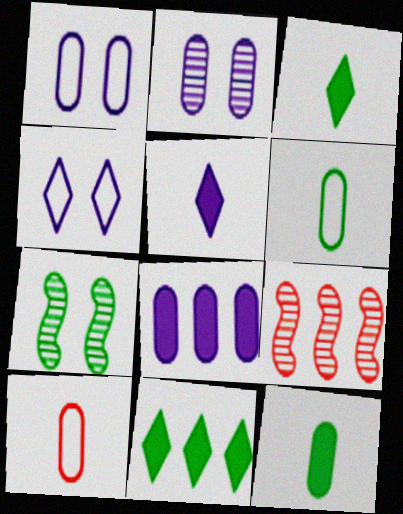[[1, 3, 9], 
[4, 9, 12], 
[6, 7, 11]]